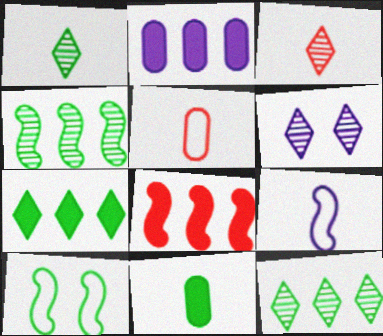[[2, 3, 10], 
[2, 6, 9], 
[2, 7, 8], 
[3, 6, 12], 
[3, 9, 11], 
[10, 11, 12]]